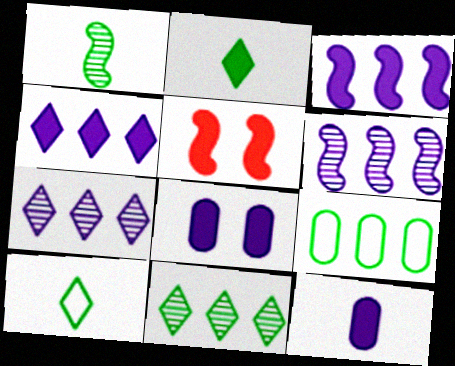[]